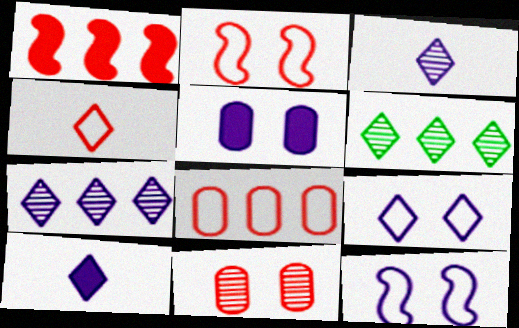[[1, 4, 11], 
[2, 4, 8], 
[7, 9, 10]]